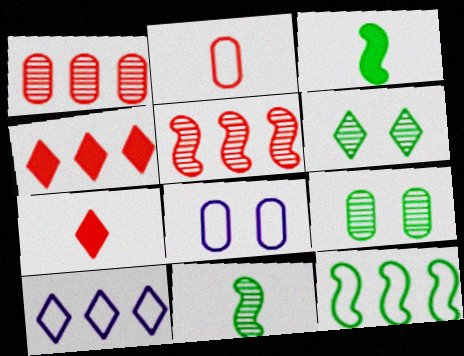[[4, 8, 11], 
[6, 7, 10]]